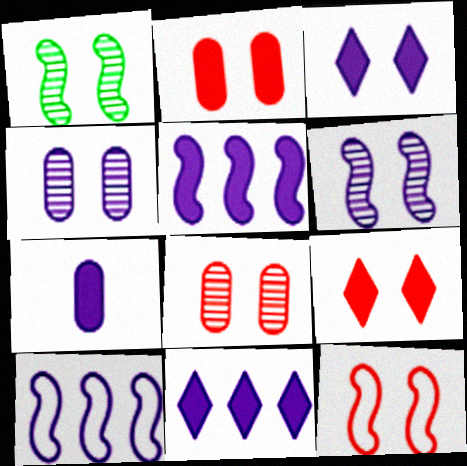[[3, 5, 7], 
[8, 9, 12]]